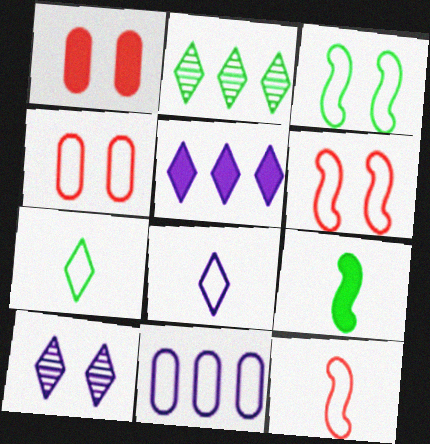[[1, 3, 10], 
[1, 5, 9], 
[5, 8, 10], 
[6, 7, 11]]